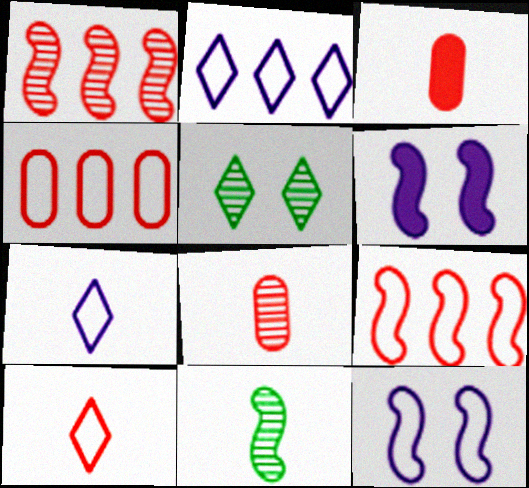[[3, 7, 11], 
[6, 9, 11]]